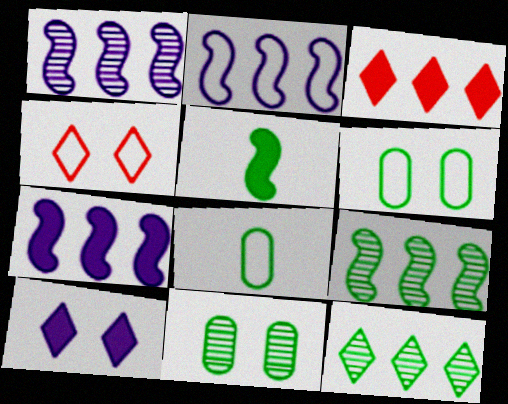[[1, 2, 7], 
[2, 4, 8], 
[5, 6, 12]]